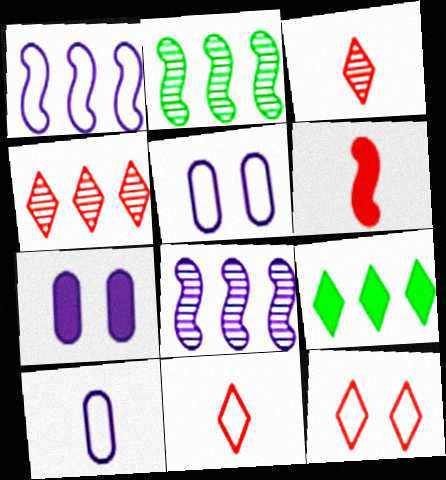[[2, 7, 11], 
[6, 7, 9]]